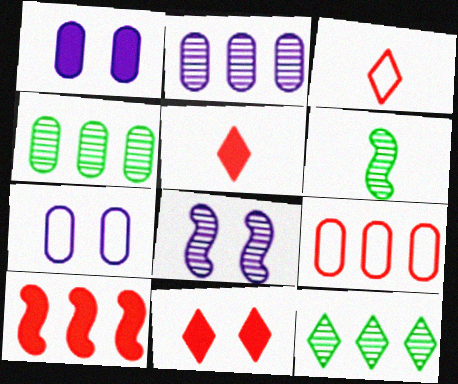[]